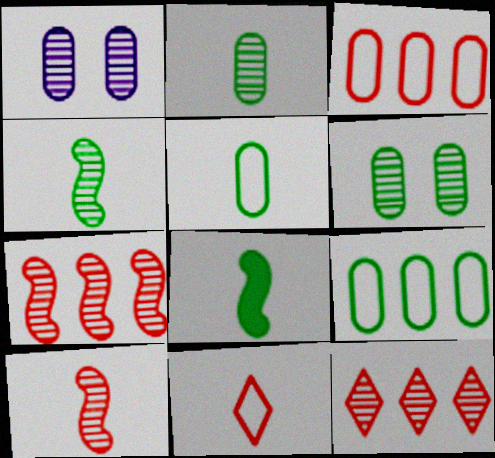[[1, 4, 12]]